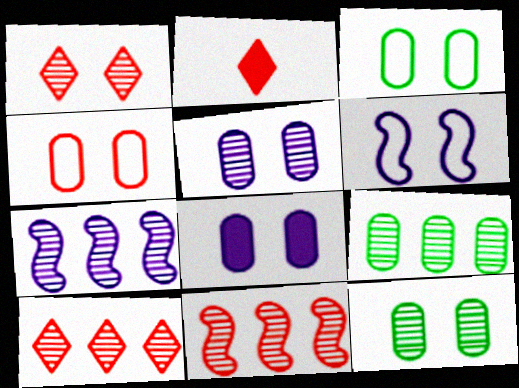[[2, 3, 7], 
[2, 4, 11], 
[2, 6, 9], 
[4, 8, 12], 
[7, 9, 10]]